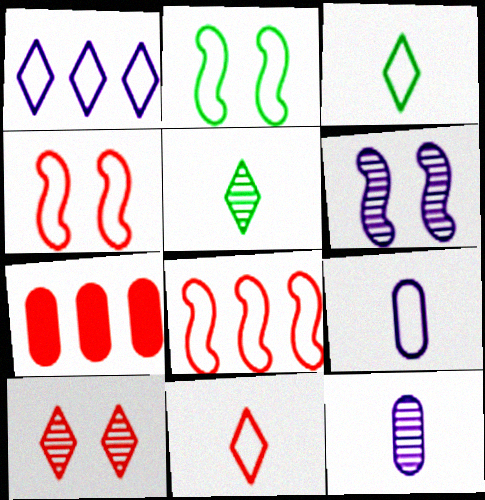[[3, 6, 7]]